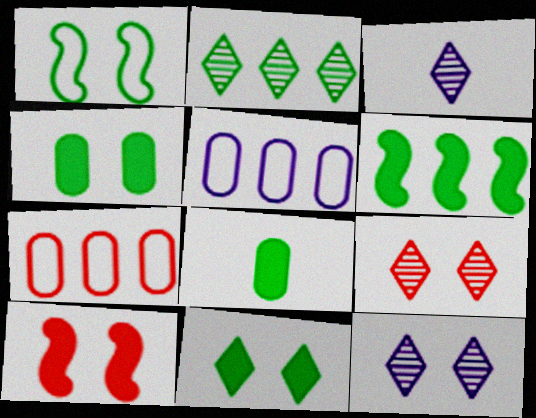[[1, 2, 8], 
[2, 3, 9], 
[6, 8, 11]]